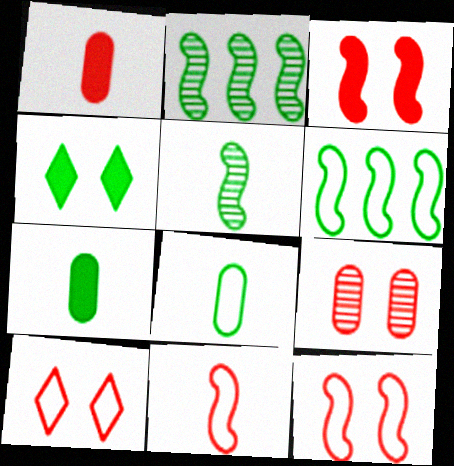[[2, 4, 8], 
[3, 9, 10]]